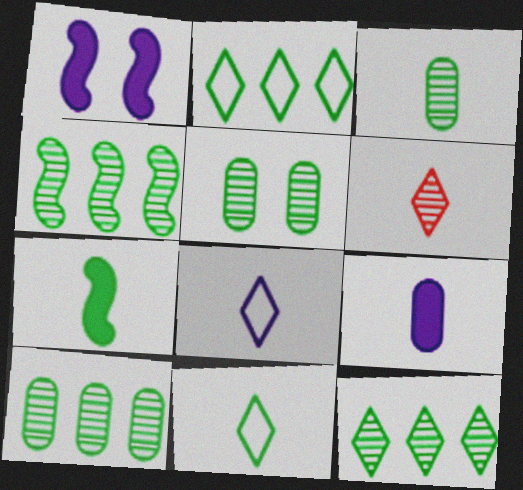[[2, 5, 7], 
[3, 5, 10], 
[3, 7, 11], 
[4, 10, 12]]